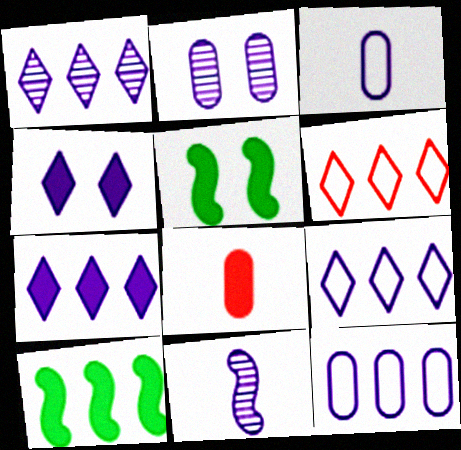[[1, 2, 11], 
[1, 7, 9], 
[4, 8, 10], 
[4, 11, 12], 
[5, 7, 8]]